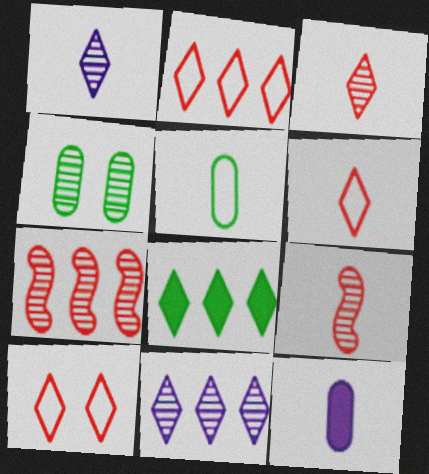[[1, 4, 7], 
[1, 8, 10], 
[2, 6, 10], 
[2, 8, 11], 
[4, 9, 11]]